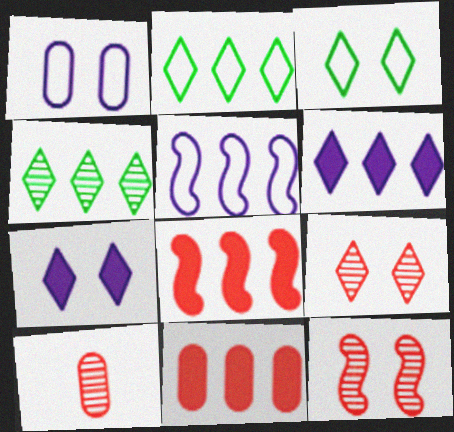[[3, 7, 9], 
[4, 5, 11]]